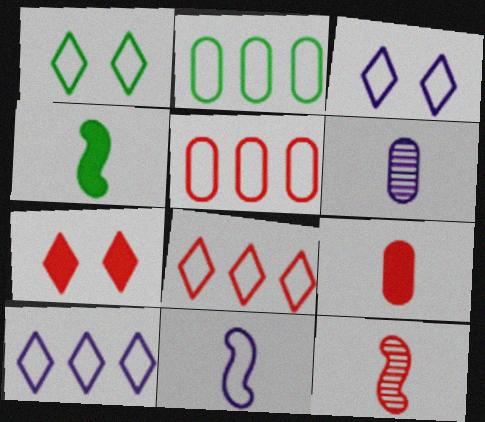[[1, 5, 11], 
[4, 11, 12], 
[5, 7, 12]]